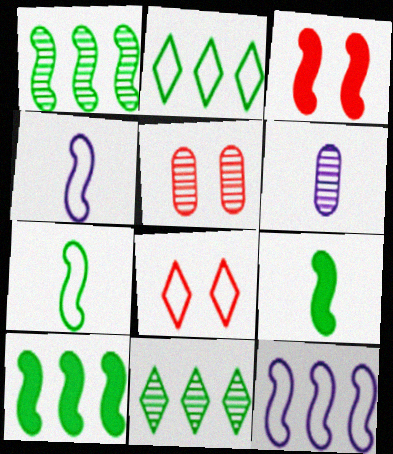[[1, 3, 4], 
[2, 3, 6], 
[3, 5, 8], 
[6, 8, 10]]